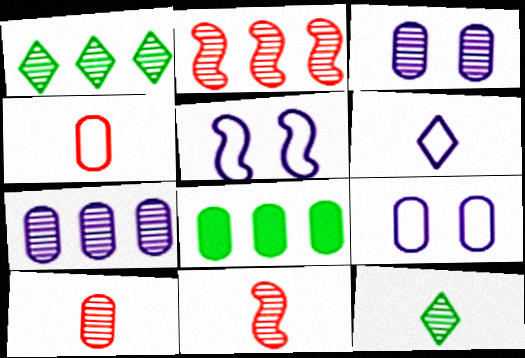[[1, 2, 7], 
[1, 3, 11], 
[2, 3, 12], 
[3, 4, 8], 
[8, 9, 10]]